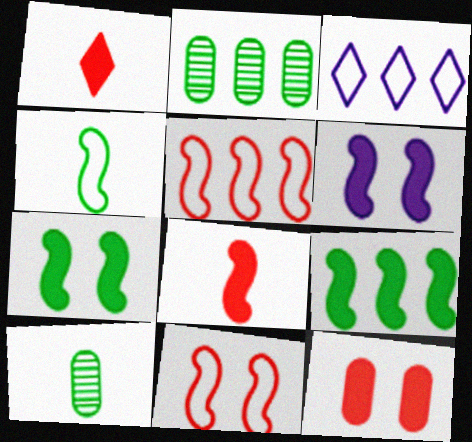[[6, 8, 9]]